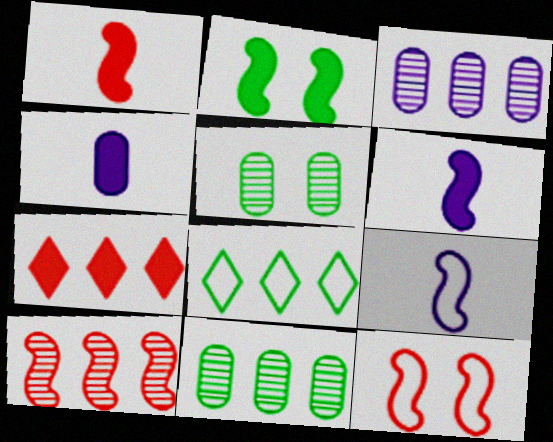[[1, 10, 12], 
[2, 4, 7], 
[2, 9, 10], 
[5, 7, 9]]